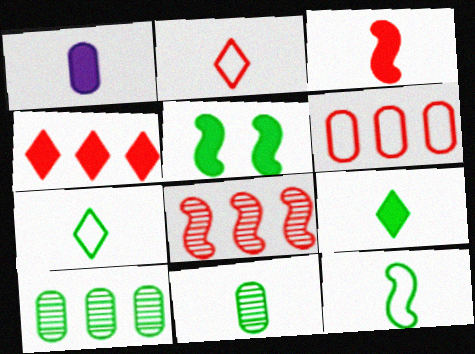[[1, 3, 9], 
[1, 4, 5], 
[4, 6, 8], 
[5, 7, 10], 
[9, 11, 12]]